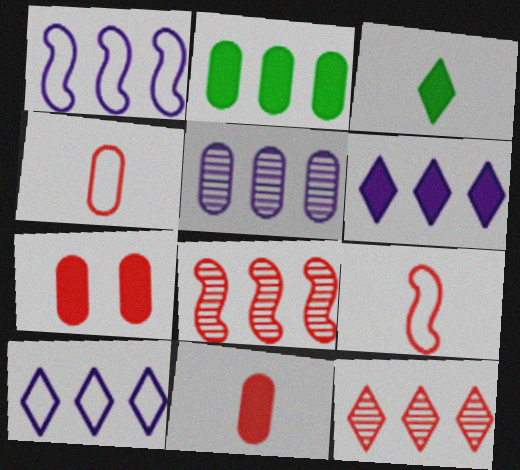[[1, 2, 12], 
[1, 5, 6], 
[2, 8, 10], 
[7, 9, 12]]